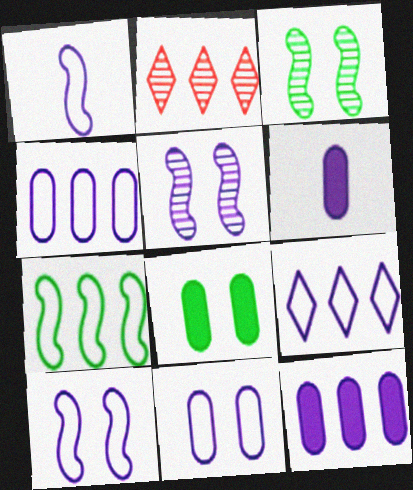[[1, 2, 8], 
[1, 9, 11], 
[2, 7, 12], 
[5, 6, 9]]